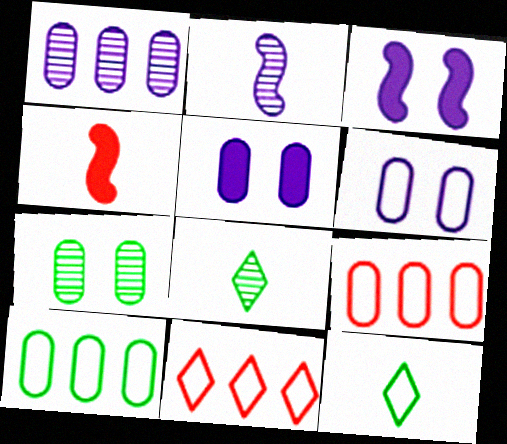[[3, 8, 9]]